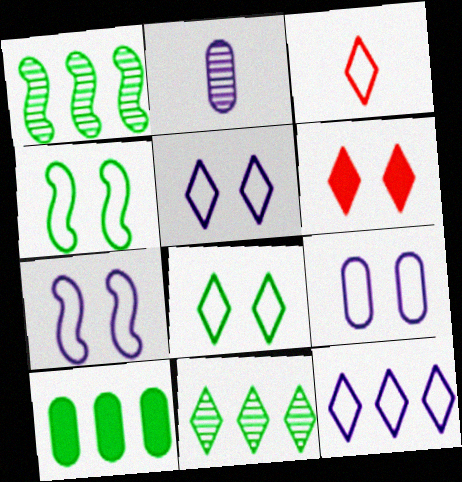[[3, 8, 12], 
[5, 7, 9]]